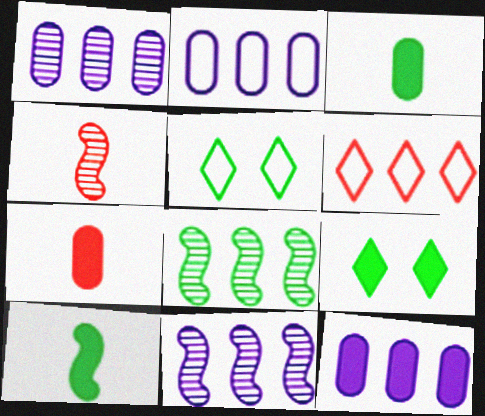[[1, 2, 12], 
[2, 4, 9], 
[3, 5, 8], 
[4, 5, 12], 
[5, 7, 11], 
[6, 8, 12]]